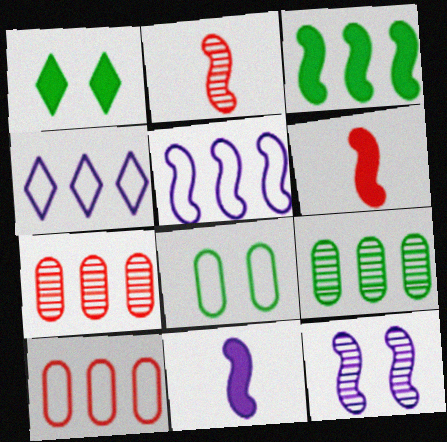[[3, 4, 7], 
[5, 11, 12]]